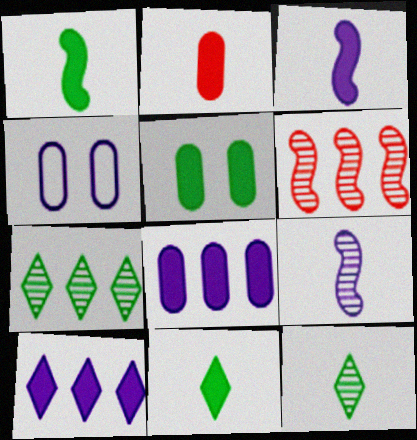[[2, 3, 11], 
[2, 5, 8], 
[4, 6, 11], 
[4, 9, 10]]